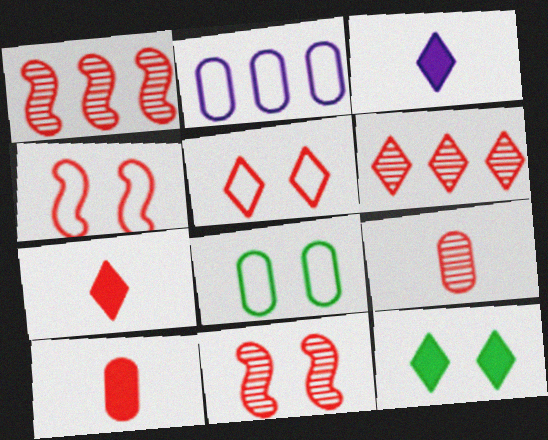[[1, 3, 8], 
[1, 5, 10], 
[4, 6, 10], 
[5, 6, 7], 
[6, 9, 11]]